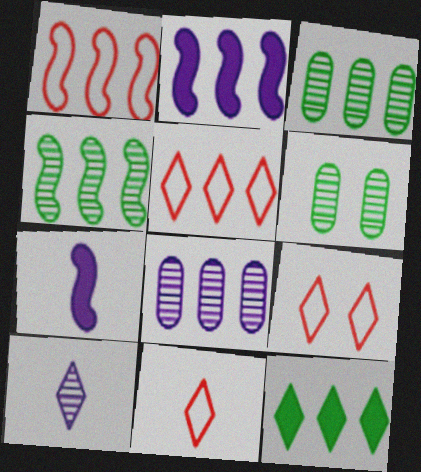[[1, 2, 4], 
[1, 8, 12], 
[2, 3, 5], 
[2, 6, 11], 
[3, 7, 9], 
[5, 6, 7], 
[5, 9, 11], 
[9, 10, 12]]